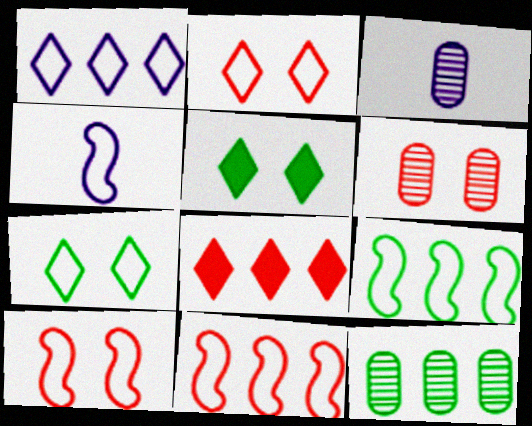[[3, 5, 11], 
[3, 6, 12], 
[4, 9, 10]]